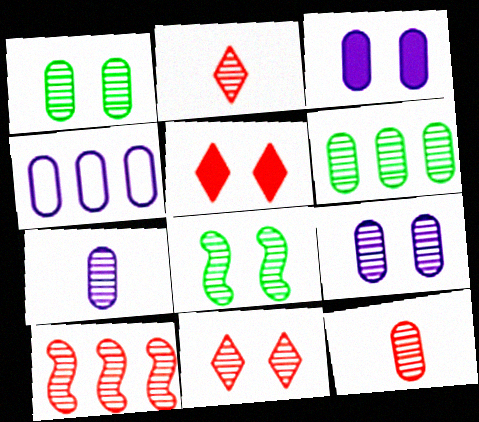[[3, 4, 7], 
[6, 9, 12], 
[8, 9, 11], 
[10, 11, 12]]